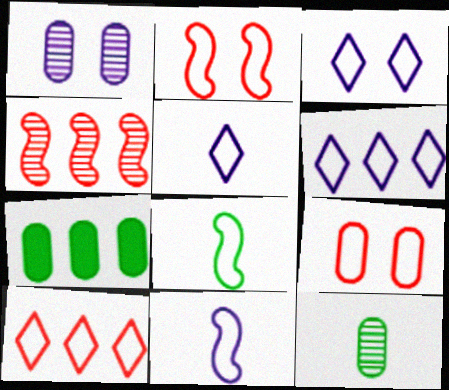[[3, 5, 6], 
[4, 6, 7], 
[6, 8, 9]]